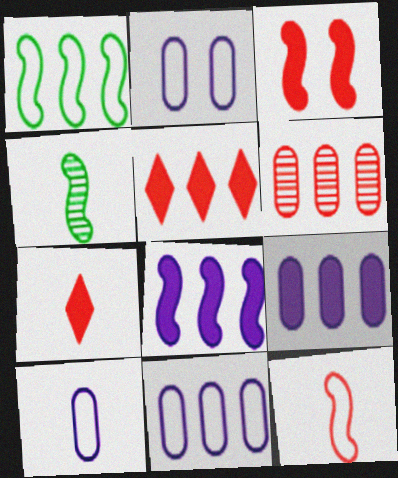[[2, 4, 5], 
[2, 10, 11], 
[4, 7, 10]]